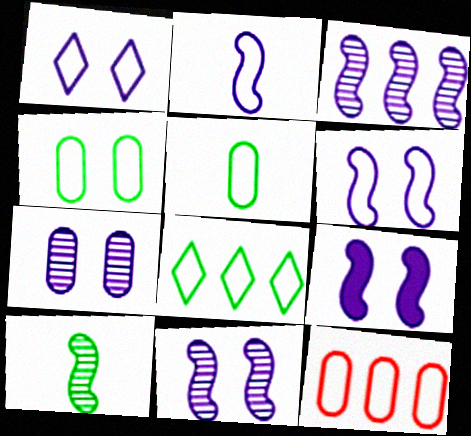[[1, 7, 9], 
[2, 3, 9], 
[6, 9, 11]]